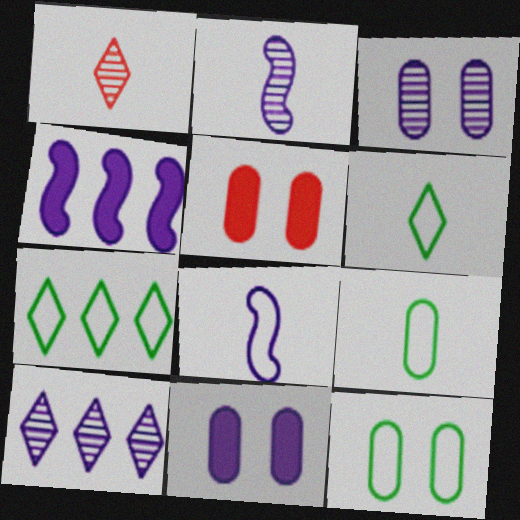[[1, 4, 12], 
[2, 3, 10], 
[2, 5, 7], 
[3, 5, 12], 
[8, 10, 11]]